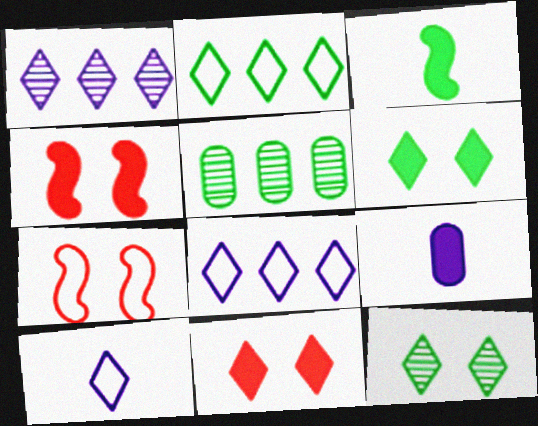[[4, 5, 10]]